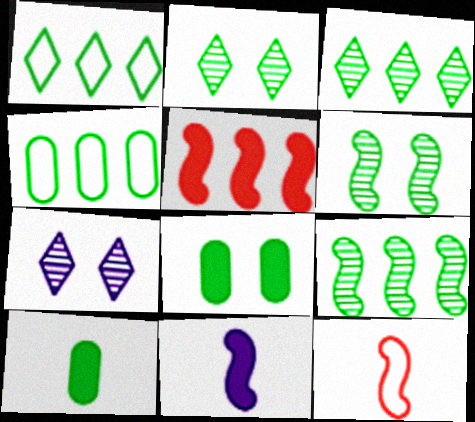[[1, 6, 10]]